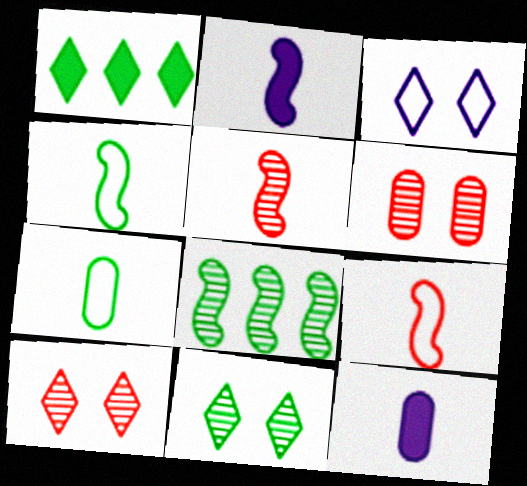[[2, 4, 5]]